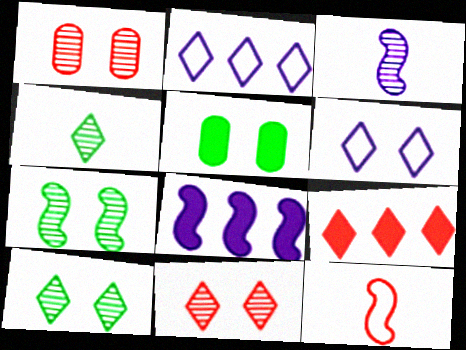[[1, 9, 12], 
[4, 6, 9], 
[7, 8, 12]]